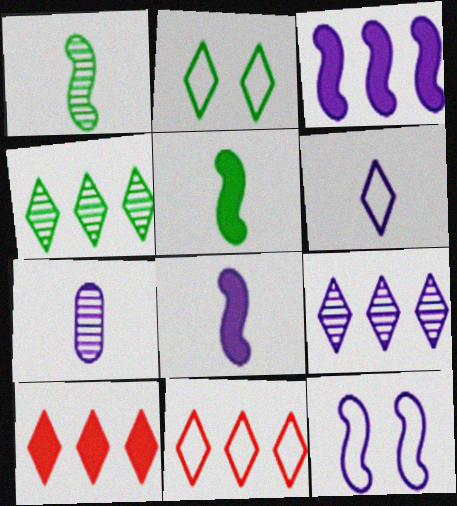[[2, 6, 11], 
[6, 7, 8]]